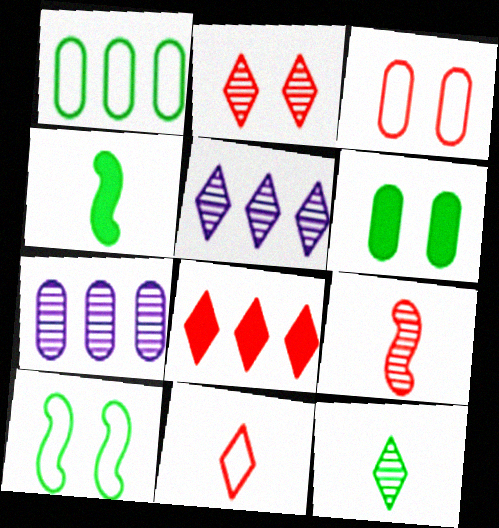[[2, 5, 12], 
[2, 8, 11], 
[3, 4, 5], 
[3, 8, 9]]